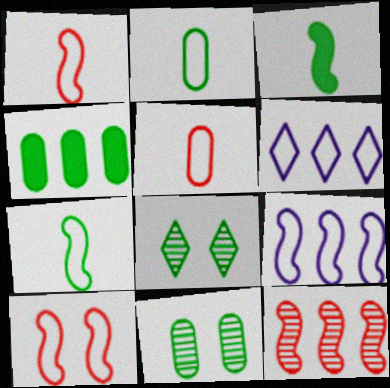[[2, 4, 11], 
[2, 6, 10], 
[4, 6, 12], 
[4, 7, 8], 
[7, 9, 10]]